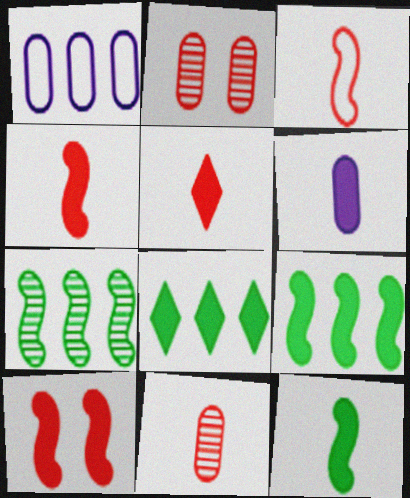[[3, 5, 11], 
[5, 6, 12], 
[6, 8, 10]]